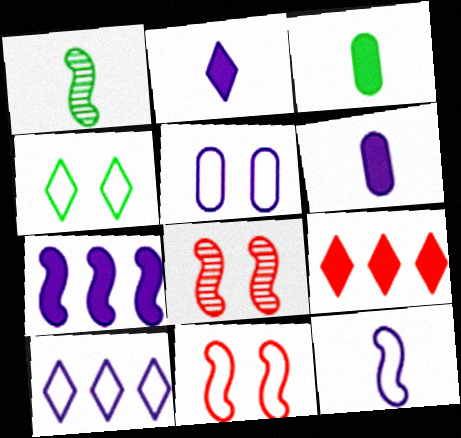[[1, 5, 9], 
[1, 7, 11], 
[3, 8, 10], 
[4, 5, 11], 
[5, 10, 12]]